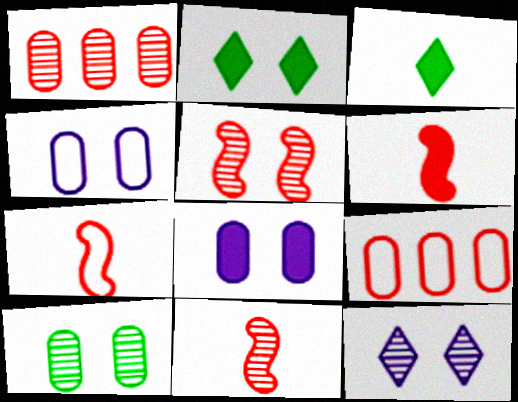[[2, 4, 5], 
[5, 10, 12], 
[6, 7, 11]]